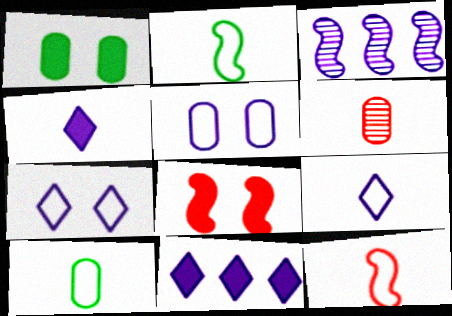[[2, 3, 8], 
[2, 4, 6], 
[3, 4, 5], 
[9, 10, 12]]